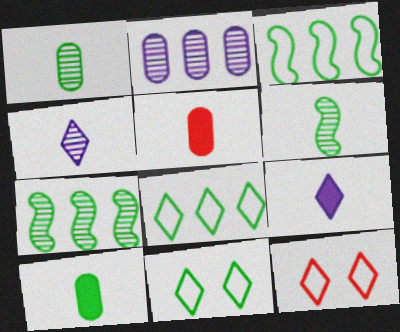[[7, 10, 11]]